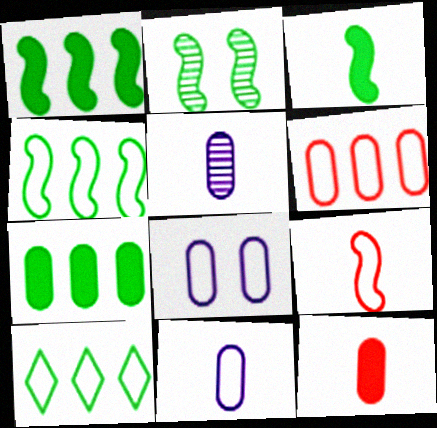[[2, 3, 4], 
[8, 9, 10]]